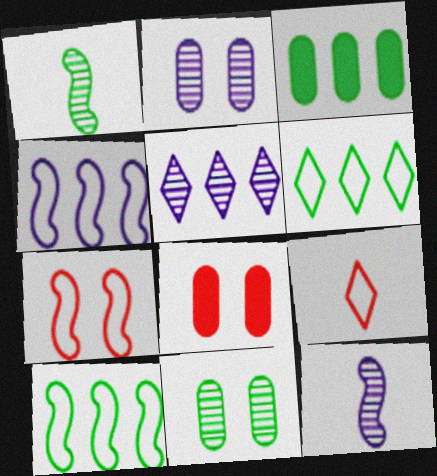[[2, 5, 12], 
[6, 8, 12]]